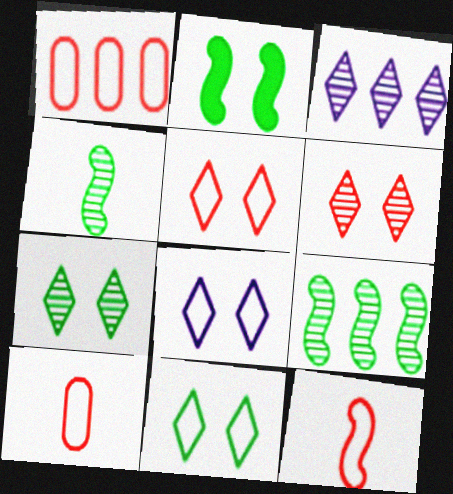[[1, 5, 12], 
[2, 3, 10], 
[5, 8, 11]]